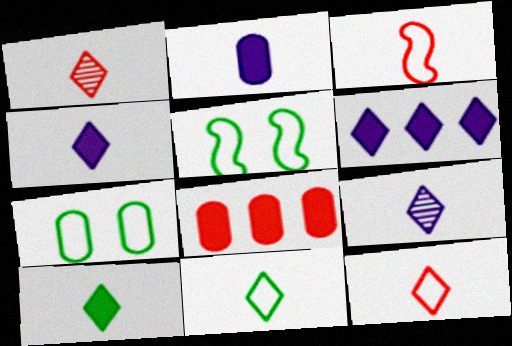[[1, 4, 11], 
[5, 8, 9], 
[9, 10, 12]]